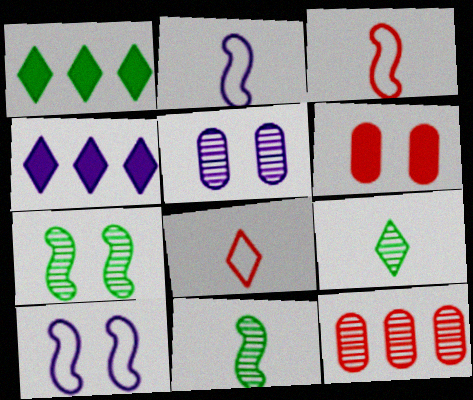[[1, 3, 5], 
[2, 4, 5]]